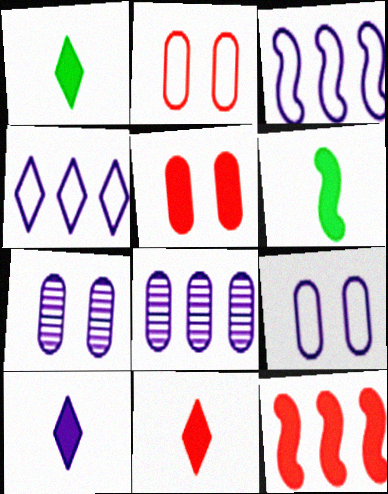[[1, 10, 11], 
[3, 7, 10], 
[5, 11, 12]]